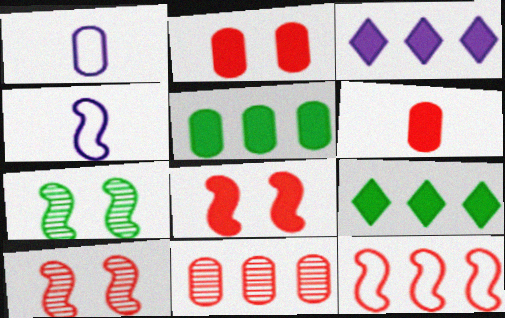[[1, 9, 10]]